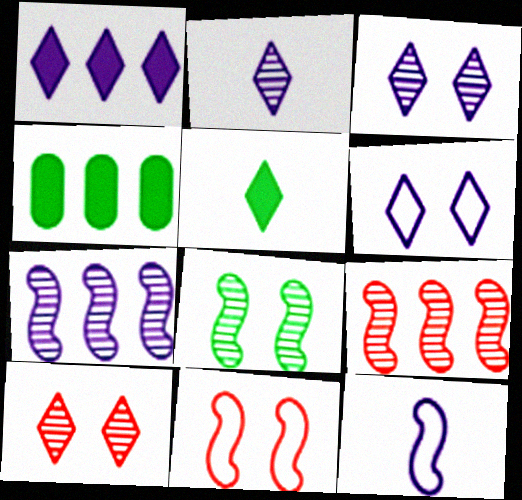[[1, 2, 6], 
[2, 4, 11], 
[4, 10, 12]]